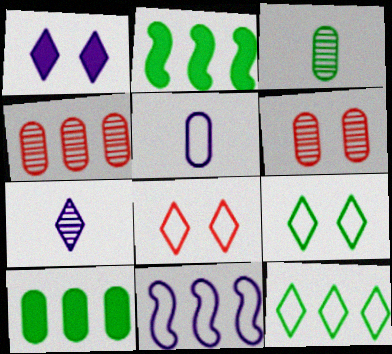[[2, 3, 9], 
[5, 6, 10]]